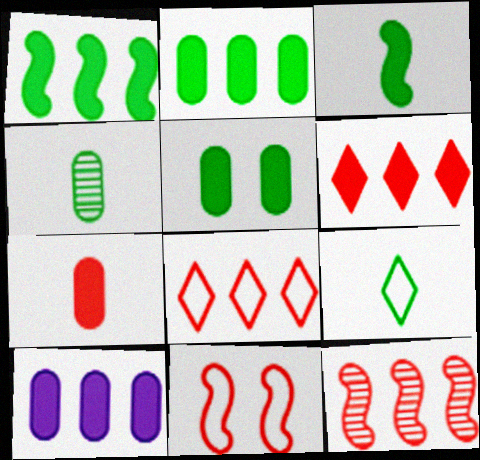[[1, 6, 10], 
[3, 4, 9], 
[5, 7, 10]]